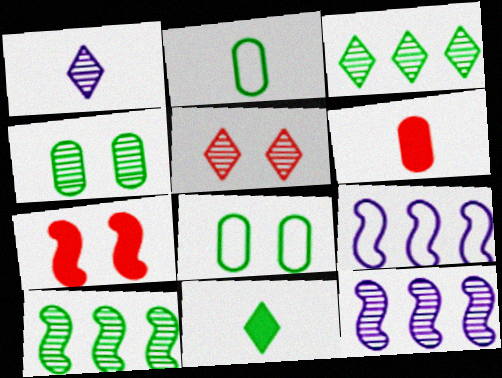[[1, 3, 5], 
[8, 10, 11]]